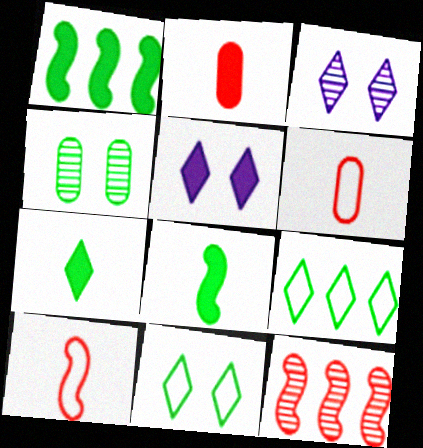[[1, 2, 5], 
[1, 3, 6], 
[4, 8, 9]]